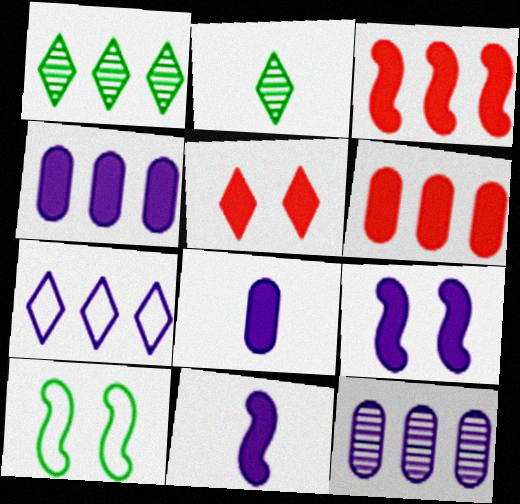[[2, 5, 7]]